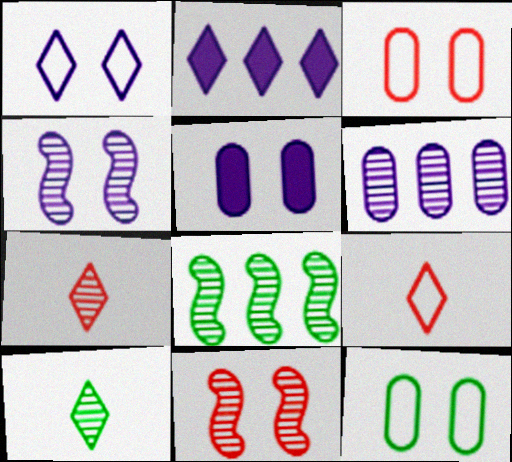[[1, 4, 5], 
[5, 8, 9], 
[6, 10, 11]]